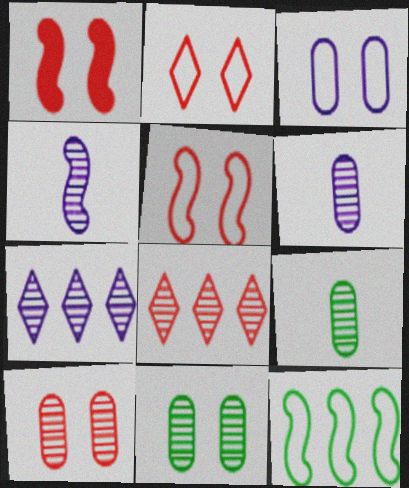[[1, 2, 10], 
[1, 4, 12], 
[4, 8, 11]]